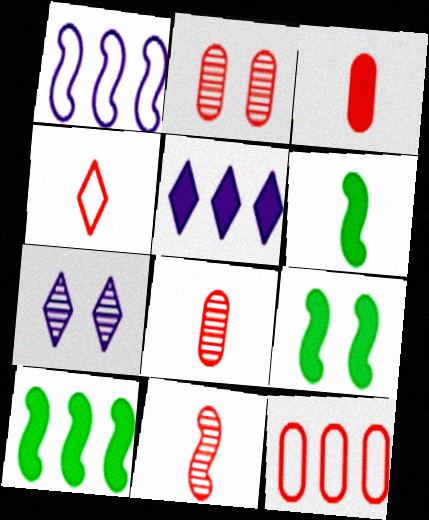[[1, 9, 11], 
[2, 3, 12], 
[3, 4, 11], 
[3, 5, 9], 
[6, 7, 12], 
[6, 9, 10]]